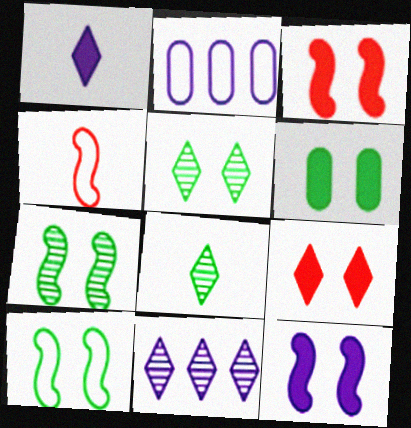[[2, 3, 8], 
[4, 6, 11], 
[5, 6, 10], 
[6, 9, 12]]